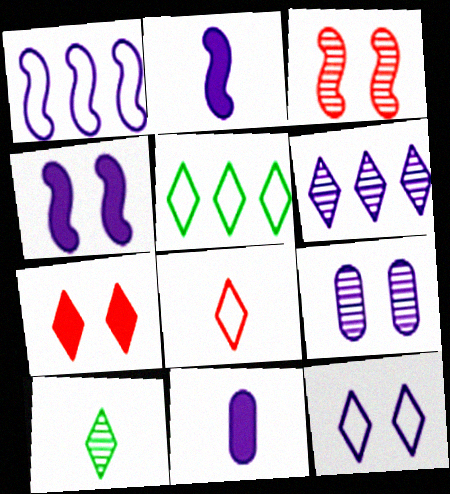[[3, 5, 11], 
[4, 9, 12], 
[5, 8, 12]]